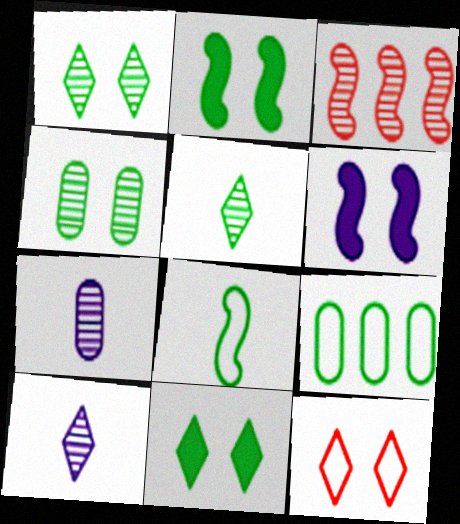[[1, 3, 7], 
[2, 5, 9], 
[3, 4, 10], 
[3, 6, 8], 
[4, 6, 12]]